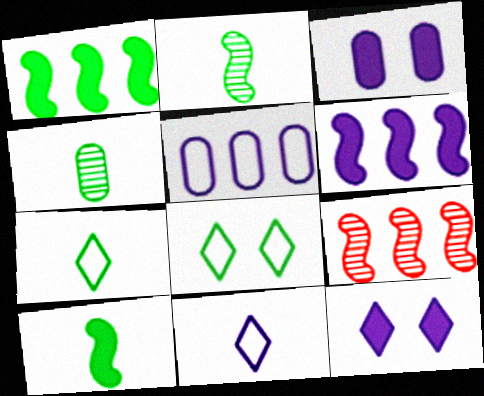[[1, 4, 8], 
[3, 7, 9], 
[4, 7, 10]]